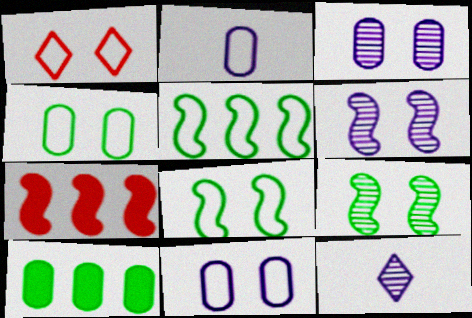[[1, 2, 5], 
[1, 8, 11], 
[4, 7, 12]]